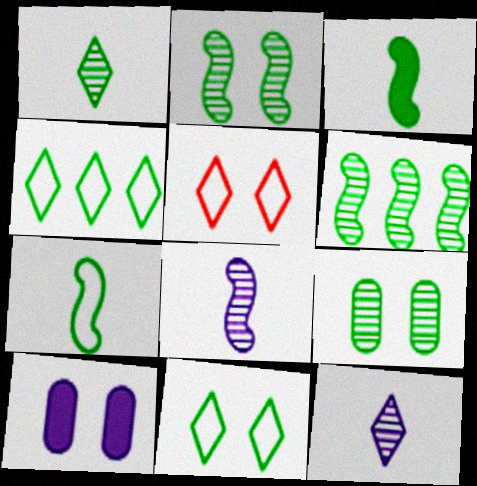[[1, 6, 9], 
[2, 5, 10], 
[3, 4, 9]]